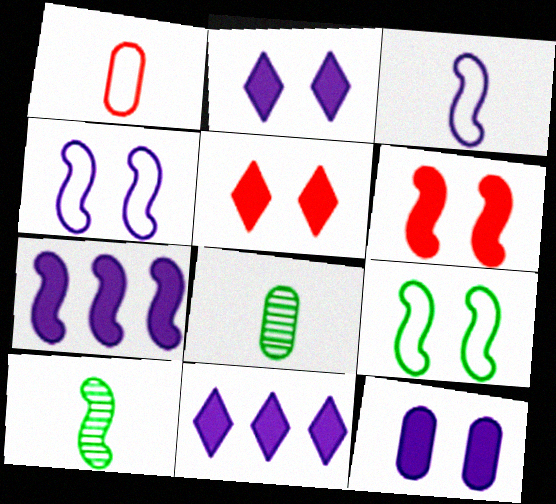[]